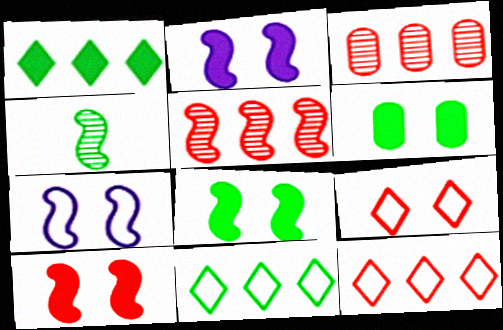[[2, 8, 10], 
[4, 6, 11]]